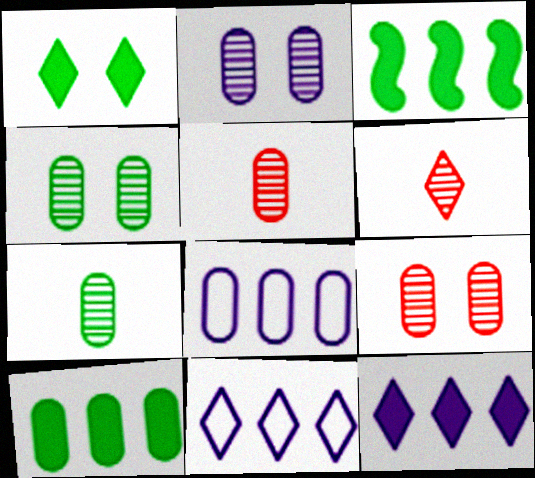[[1, 6, 11], 
[2, 4, 9]]